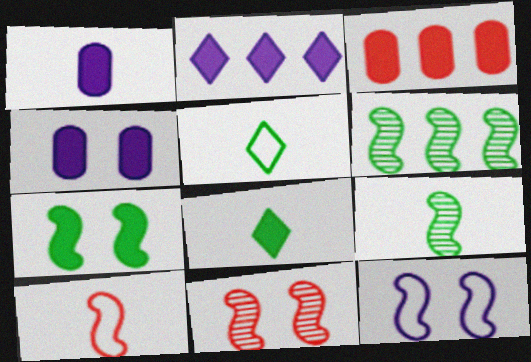[[7, 11, 12]]